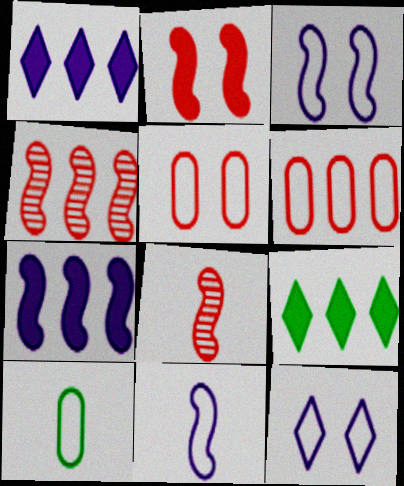[]